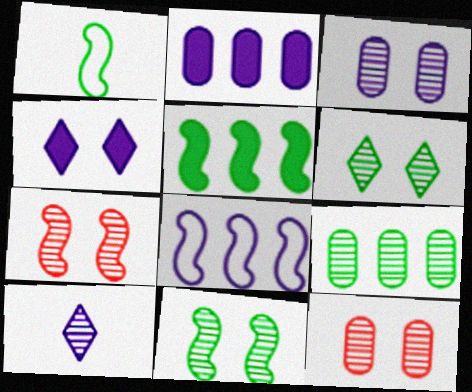[[1, 5, 11], 
[3, 6, 7], 
[7, 9, 10]]